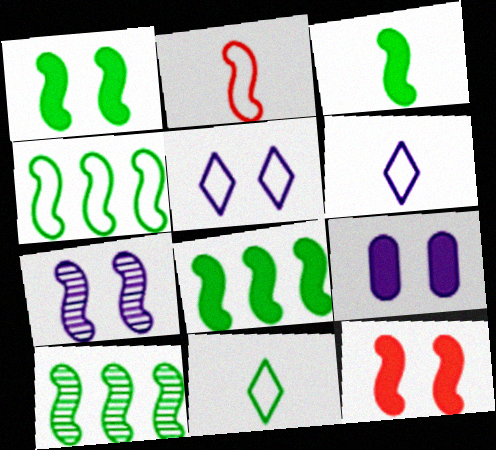[[1, 3, 8], 
[2, 7, 8], 
[4, 8, 10], 
[5, 7, 9]]